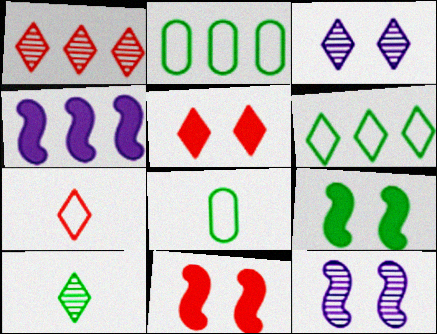[[1, 2, 4], 
[1, 3, 10], 
[1, 5, 7], 
[2, 9, 10]]